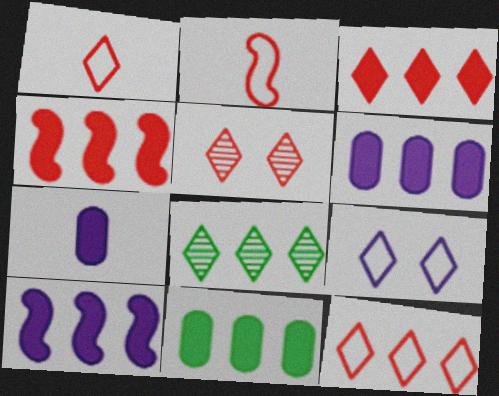[[1, 3, 5], 
[3, 10, 11]]